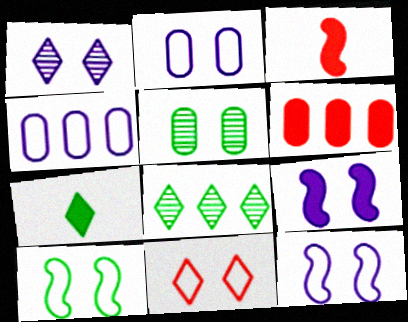[[1, 2, 9], 
[2, 3, 8], 
[2, 10, 11], 
[5, 9, 11], 
[6, 7, 9]]